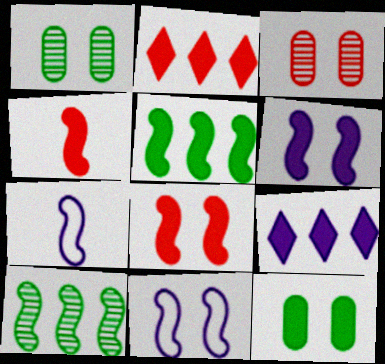[[1, 2, 7], 
[4, 5, 6], 
[4, 9, 12], 
[4, 10, 11], 
[7, 8, 10]]